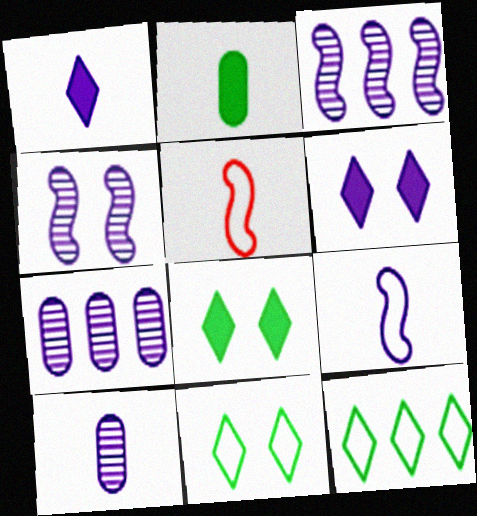[[1, 9, 10], 
[5, 7, 8], 
[6, 7, 9]]